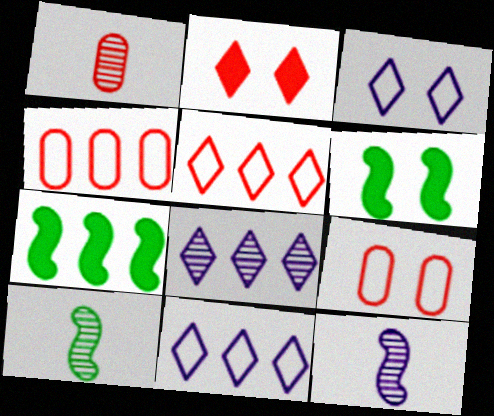[[1, 3, 7], 
[1, 6, 11], 
[4, 7, 8]]